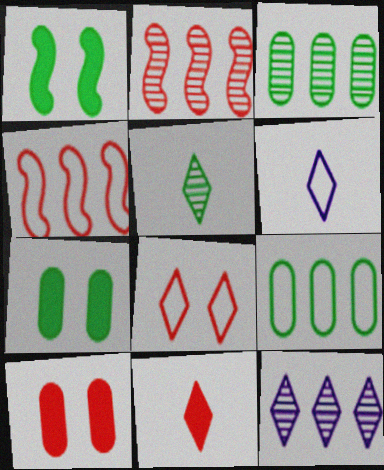[[1, 5, 9], 
[2, 3, 12], 
[2, 6, 7], 
[5, 6, 11]]